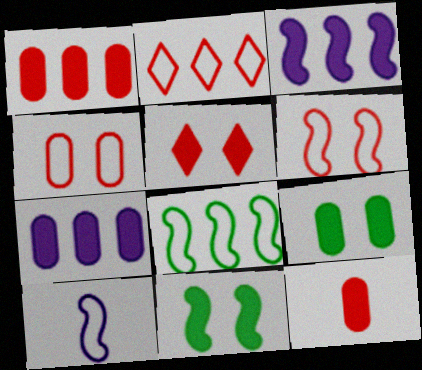[[6, 8, 10], 
[7, 9, 12]]